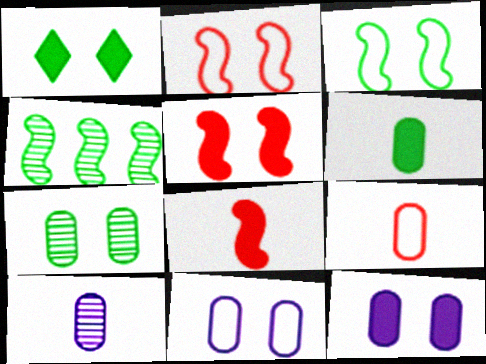[[1, 3, 7], 
[1, 5, 12], 
[6, 9, 10]]